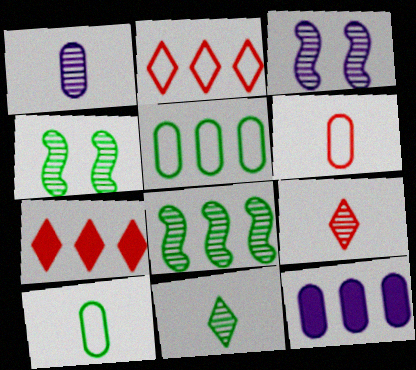[[2, 8, 12], 
[3, 7, 10]]